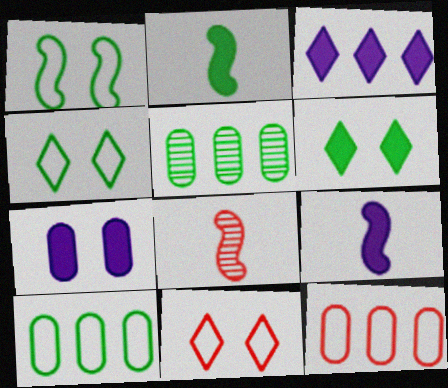[[2, 4, 5], 
[3, 7, 9], 
[5, 9, 11]]